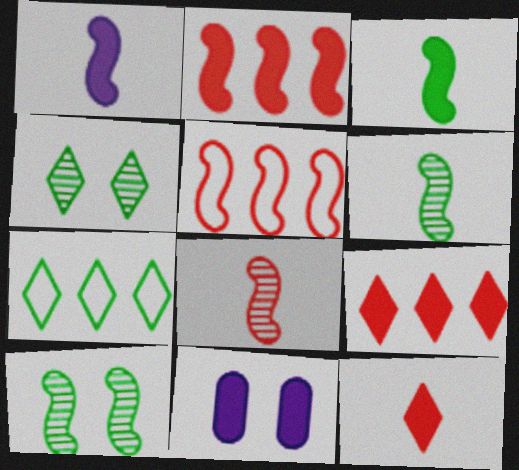[[1, 5, 10], 
[3, 9, 11], 
[7, 8, 11]]